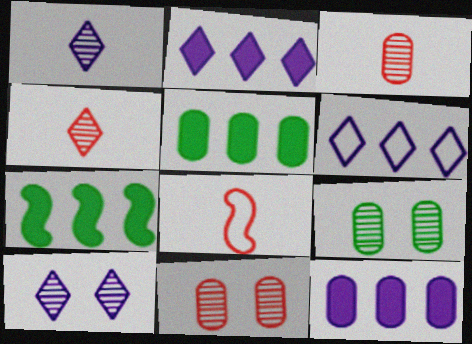[[2, 8, 9], 
[5, 8, 10]]